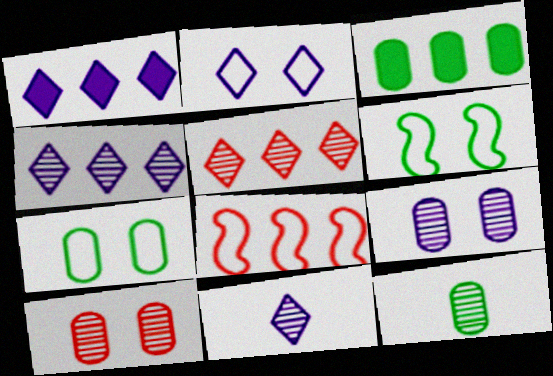[[1, 2, 11], 
[3, 4, 8], 
[3, 7, 12]]